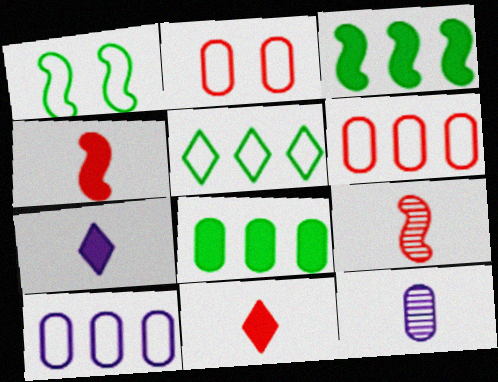[[2, 8, 12]]